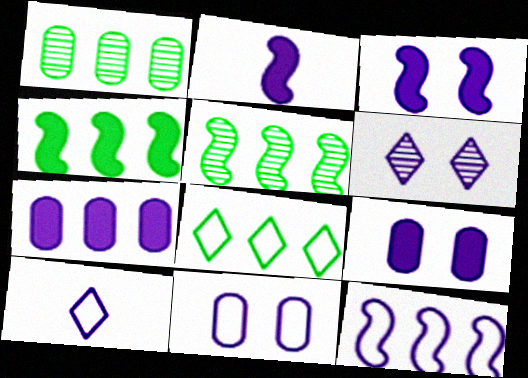[[1, 4, 8], 
[3, 6, 11], 
[10, 11, 12]]